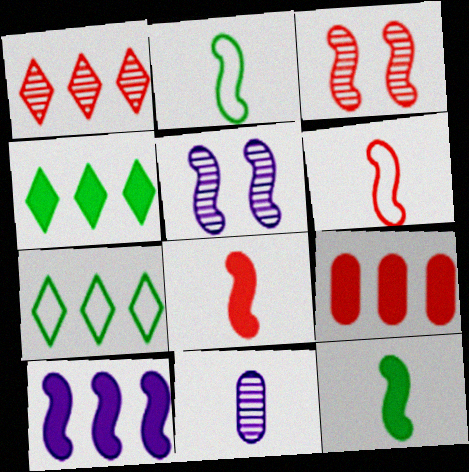[[2, 3, 10], 
[4, 9, 10]]